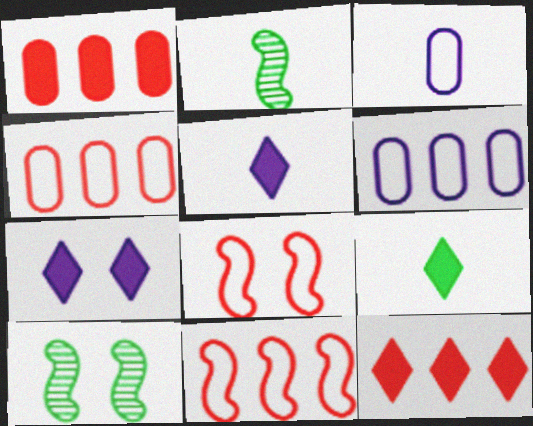[[2, 4, 7], 
[3, 10, 12], 
[4, 5, 10], 
[7, 9, 12]]